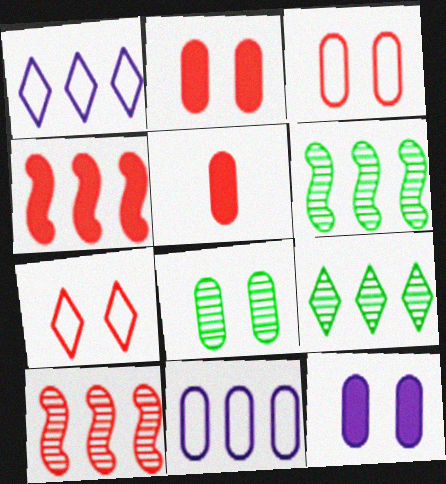[[3, 8, 12], 
[4, 9, 11], 
[5, 7, 10], 
[5, 8, 11]]